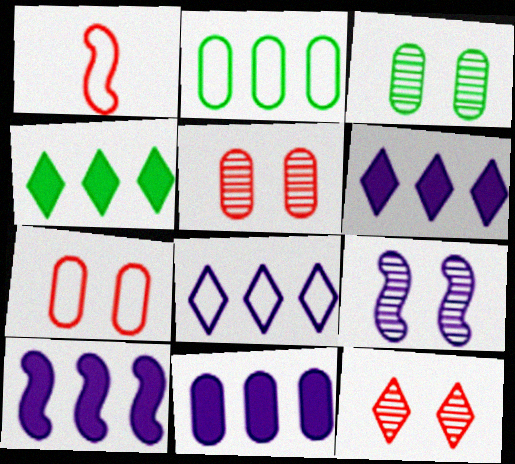[[1, 3, 6], 
[3, 9, 12], 
[6, 10, 11]]